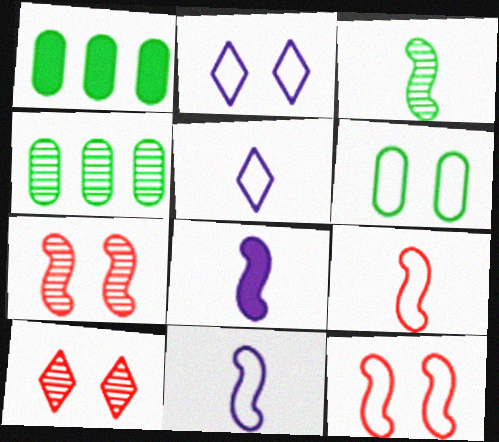[[1, 5, 7], 
[1, 10, 11], 
[2, 6, 12], 
[3, 8, 9]]